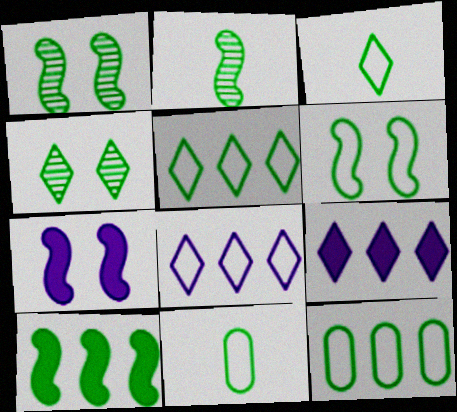[[2, 6, 10], 
[3, 6, 12], 
[4, 10, 11], 
[5, 6, 11]]